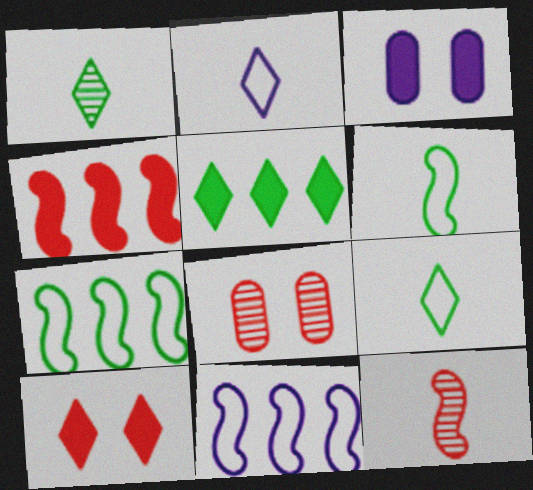[]